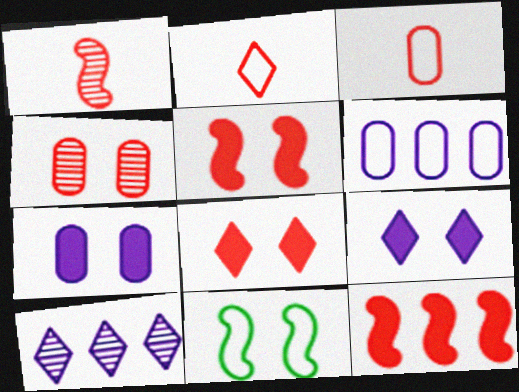[[2, 4, 12], 
[2, 6, 11], 
[4, 9, 11]]